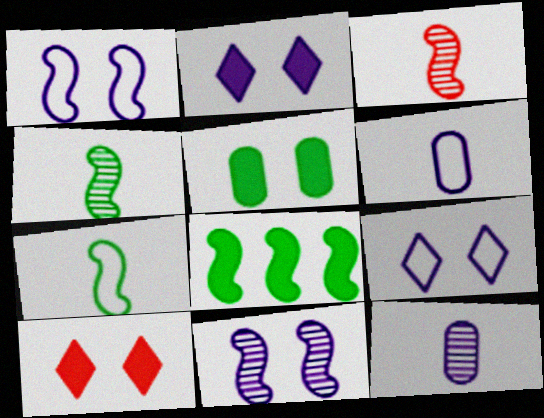[[1, 3, 8]]